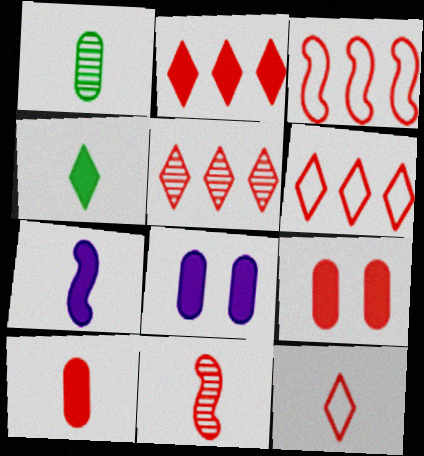[[1, 7, 12], 
[2, 5, 6], 
[4, 7, 10], 
[6, 9, 11], 
[10, 11, 12]]